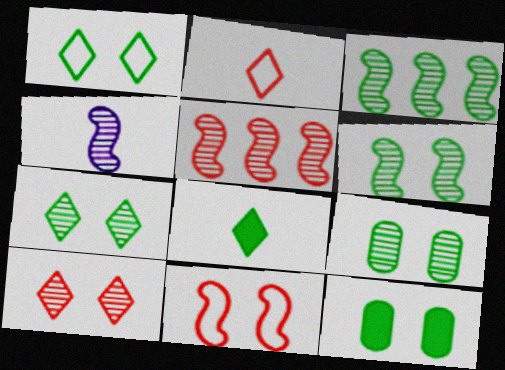[[1, 6, 12], 
[4, 5, 6], 
[6, 7, 9]]